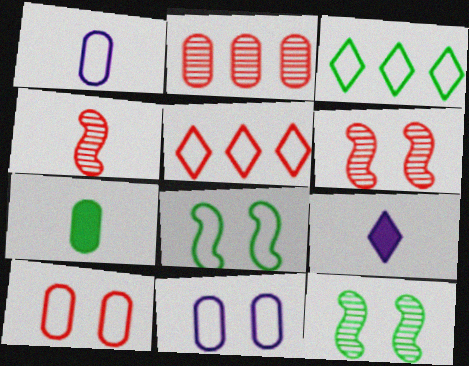[[1, 5, 8], 
[2, 7, 11], 
[2, 8, 9], 
[3, 7, 12]]